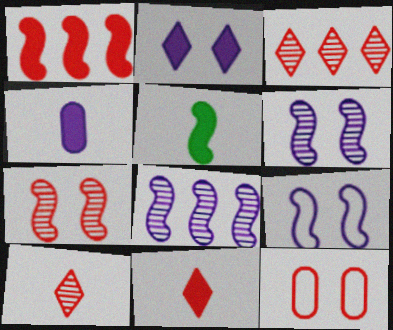[[1, 10, 12], 
[4, 5, 11]]